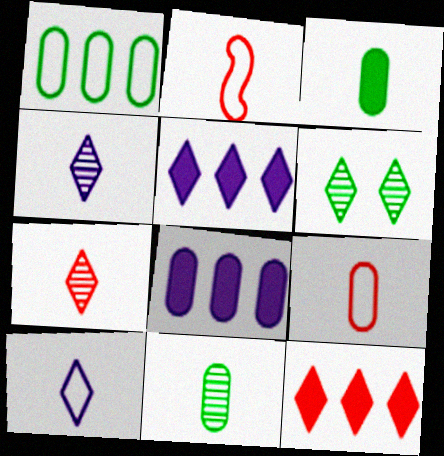[[2, 3, 4], 
[2, 6, 8], 
[6, 10, 12]]